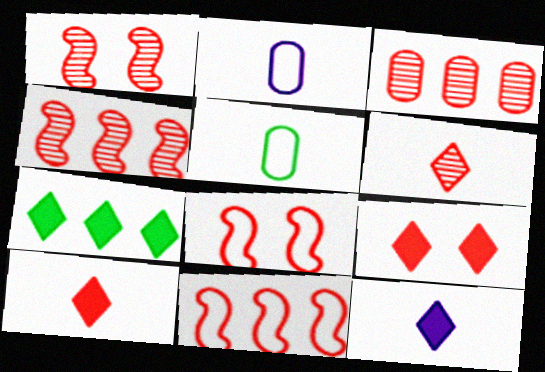[[1, 2, 7], 
[1, 3, 6], 
[3, 8, 10], 
[7, 9, 12]]